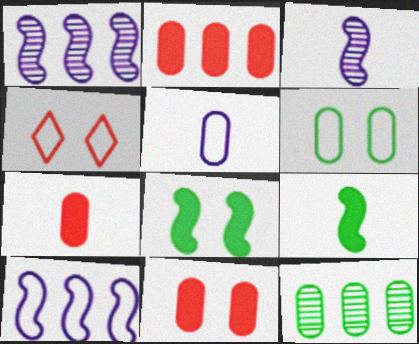[[2, 7, 11], 
[5, 11, 12]]